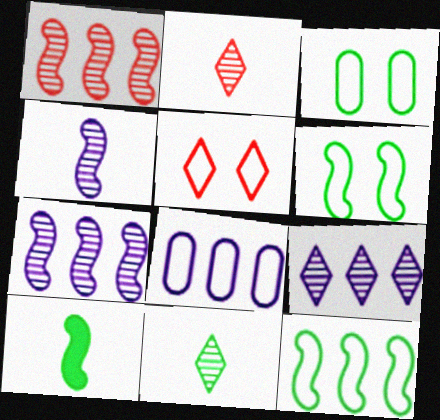[]